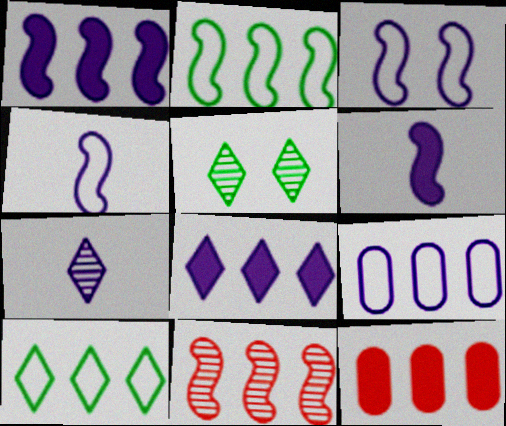[[1, 2, 11], 
[4, 5, 12]]